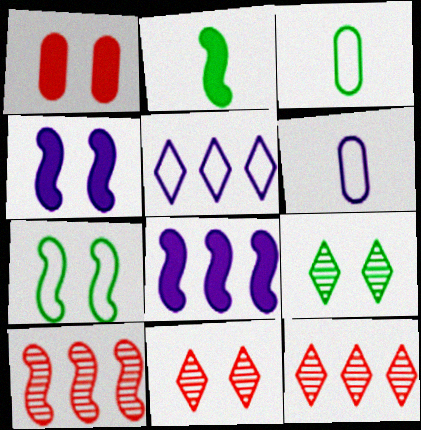[[3, 4, 12], 
[3, 8, 11]]